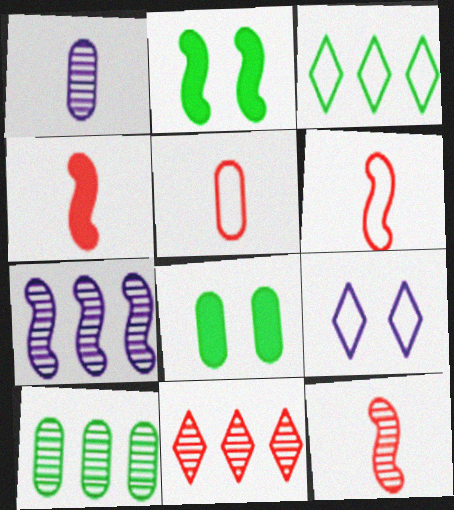[[2, 6, 7], 
[4, 6, 12], 
[4, 9, 10], 
[7, 10, 11]]